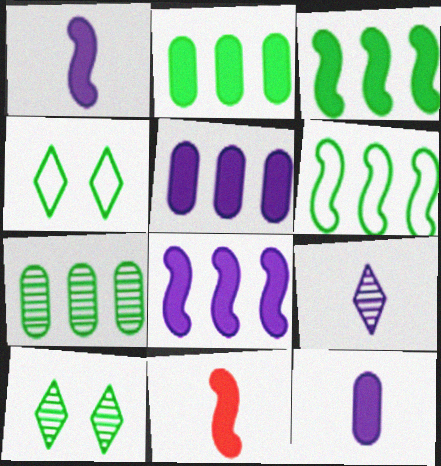[]